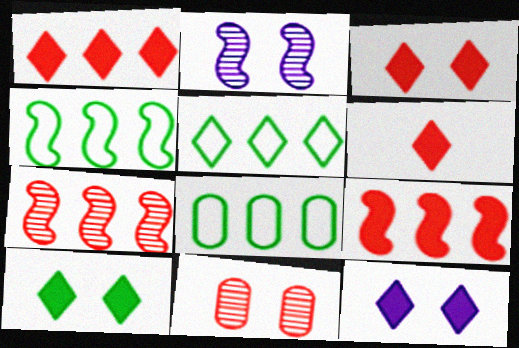[[1, 3, 6], 
[2, 6, 8], 
[3, 10, 12], 
[4, 5, 8]]